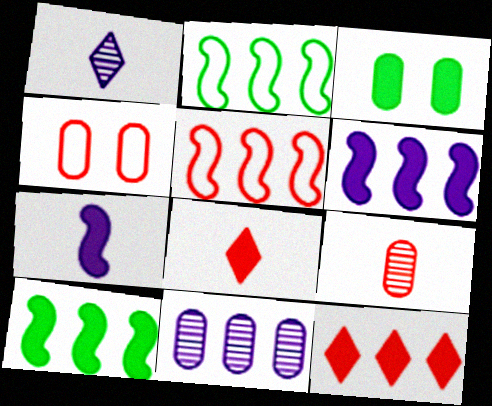[[1, 3, 5], 
[1, 4, 10], 
[2, 11, 12], 
[3, 6, 8], 
[3, 7, 12]]